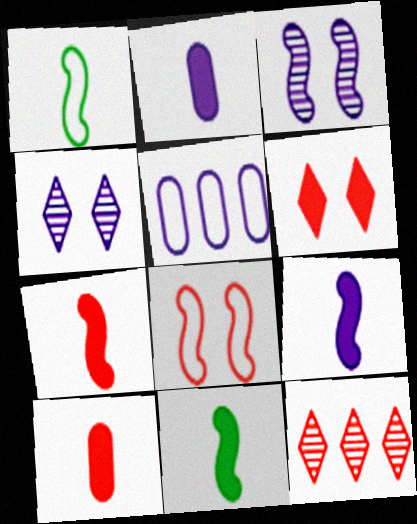[[4, 5, 9], 
[7, 9, 11], 
[8, 10, 12]]